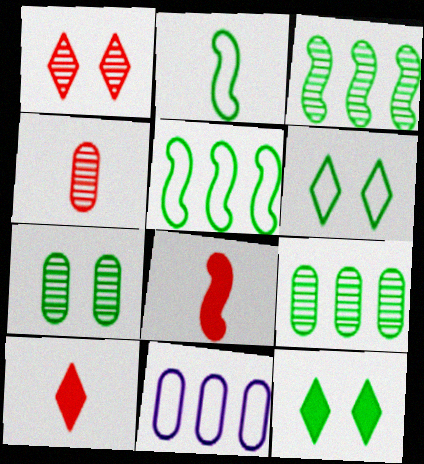[[2, 9, 12]]